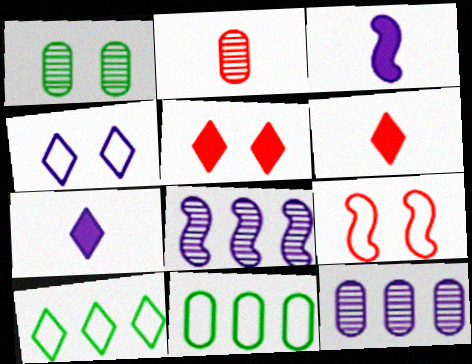[[1, 2, 12], 
[3, 4, 12]]